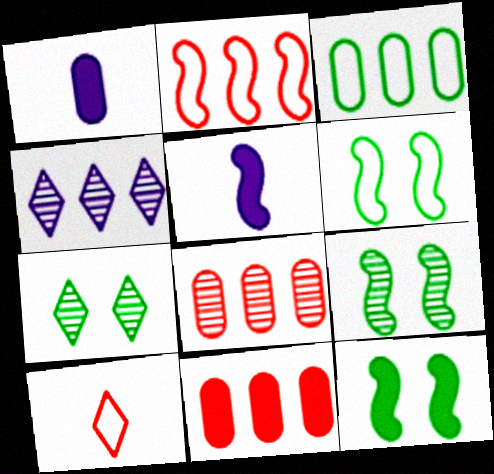[[1, 2, 7], 
[2, 5, 9], 
[6, 9, 12]]